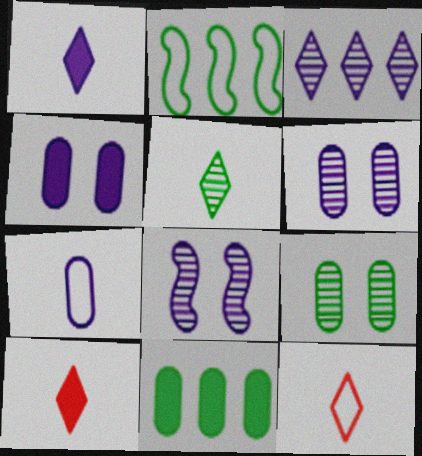[[1, 5, 12], 
[2, 6, 10], 
[8, 11, 12]]